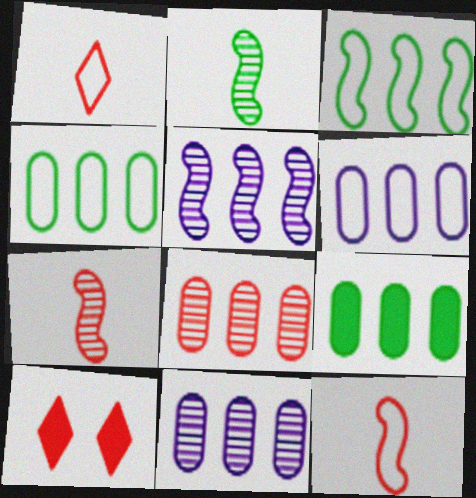[[2, 6, 10], 
[6, 8, 9], 
[8, 10, 12]]